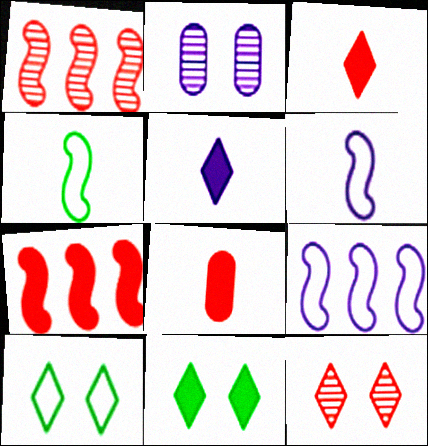[[2, 5, 9]]